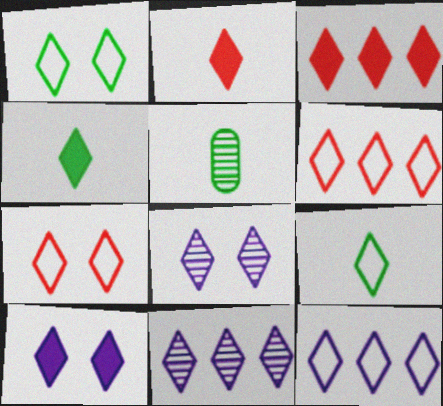[[1, 2, 11], 
[3, 4, 10], 
[3, 8, 9], 
[4, 6, 8], 
[4, 7, 11], 
[7, 9, 12]]